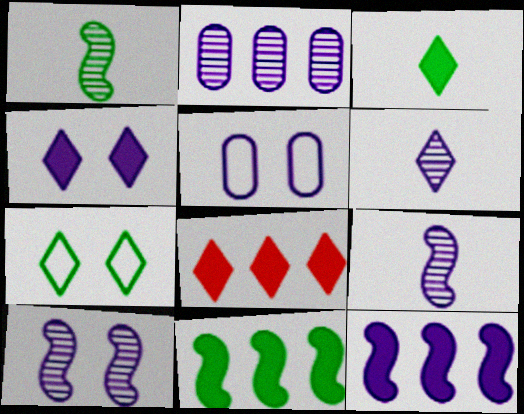[[1, 5, 8], 
[2, 6, 10], 
[3, 4, 8], 
[4, 5, 10], 
[5, 6, 12], 
[6, 7, 8]]